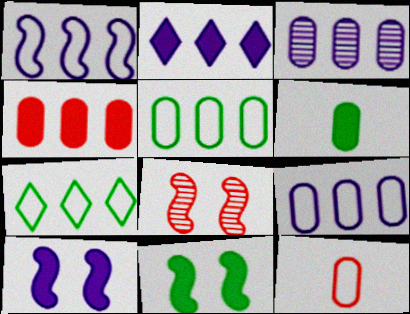[[1, 2, 3], 
[3, 4, 5]]